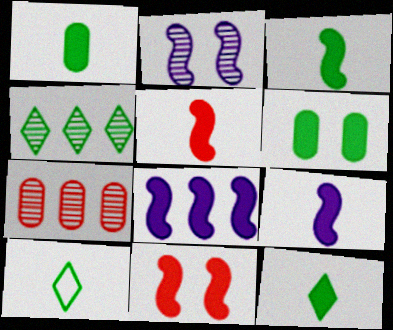[[1, 3, 12], 
[3, 5, 9], 
[3, 8, 11]]